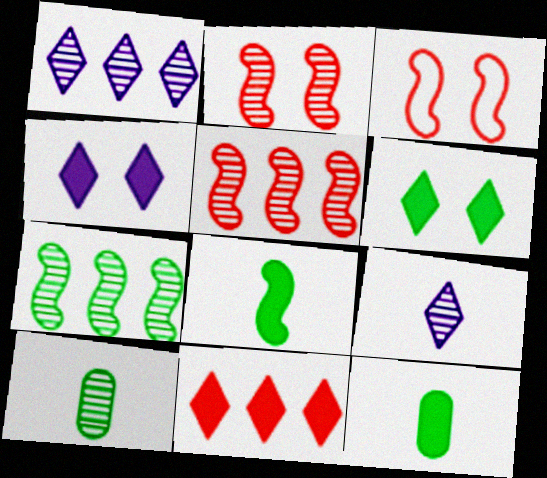[[1, 2, 10], 
[1, 3, 12]]